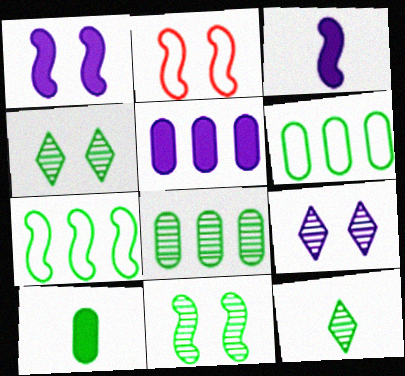[[1, 2, 11], 
[2, 5, 12], 
[4, 7, 10], 
[8, 11, 12]]